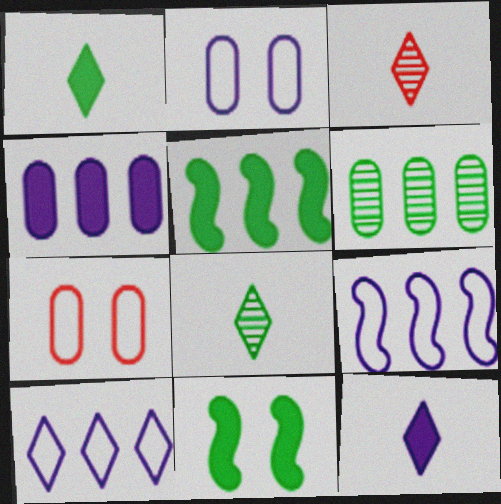[[2, 3, 5]]